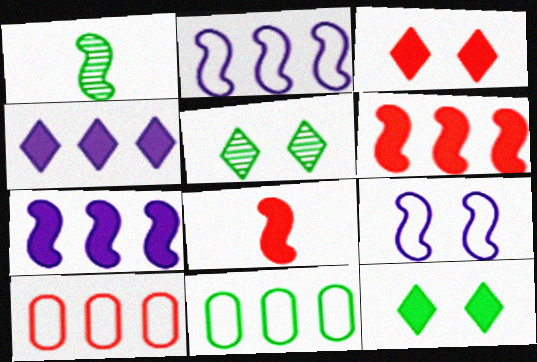[[1, 6, 9], 
[1, 11, 12]]